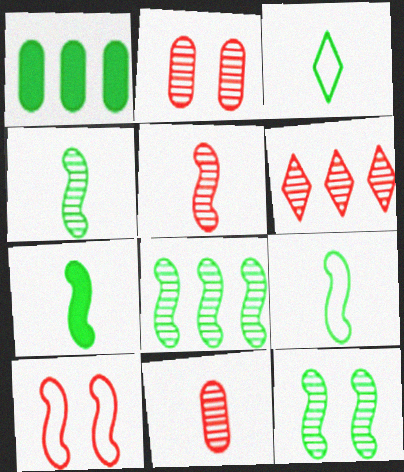[[1, 3, 12], 
[2, 5, 6], 
[4, 7, 9], 
[4, 8, 12]]